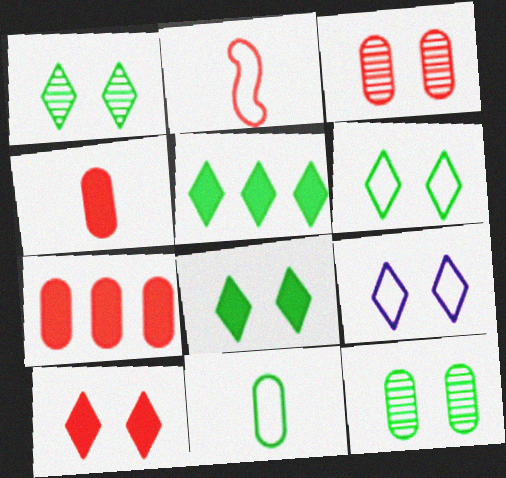[[1, 6, 8], 
[1, 9, 10]]